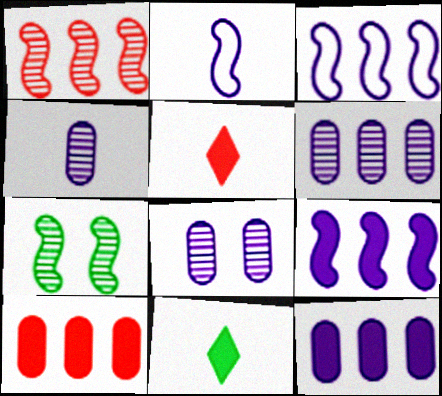[[4, 6, 8]]